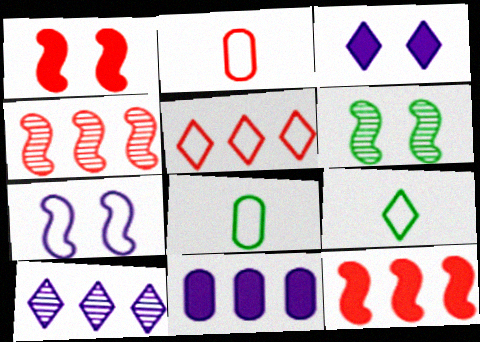[[1, 6, 7], 
[1, 8, 10], 
[3, 4, 8], 
[5, 7, 8]]